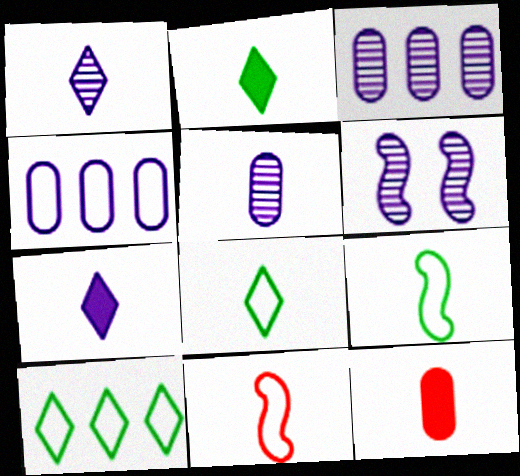[[1, 3, 6], 
[1, 9, 12], 
[2, 5, 11], 
[4, 6, 7], 
[6, 10, 12]]